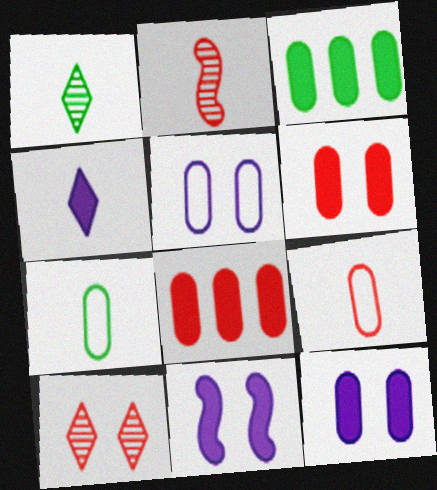[[2, 4, 7]]